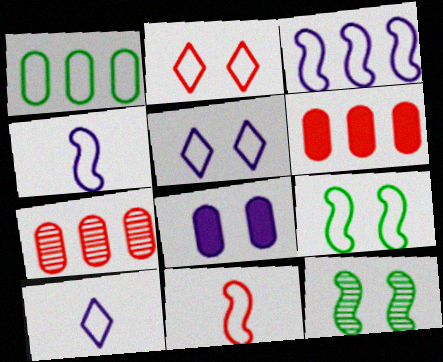[[1, 2, 4], 
[1, 5, 11], 
[2, 8, 12], 
[3, 9, 11], 
[6, 10, 12]]